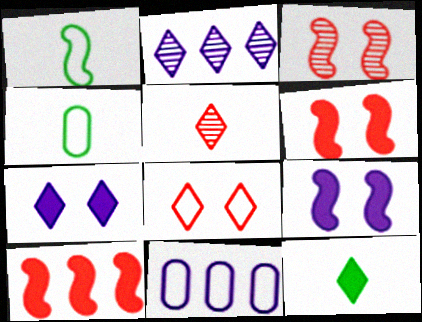[[1, 8, 11], 
[2, 4, 6], 
[2, 8, 12], 
[3, 11, 12]]